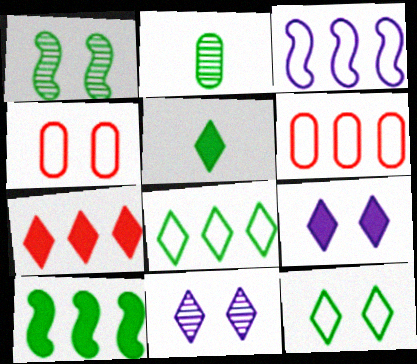[[1, 4, 9], 
[2, 10, 12], 
[3, 6, 8], 
[5, 7, 9]]